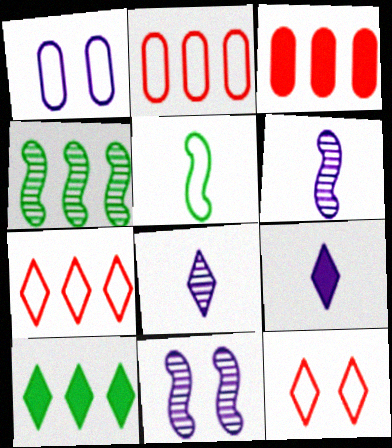[[1, 5, 7], 
[8, 10, 12]]